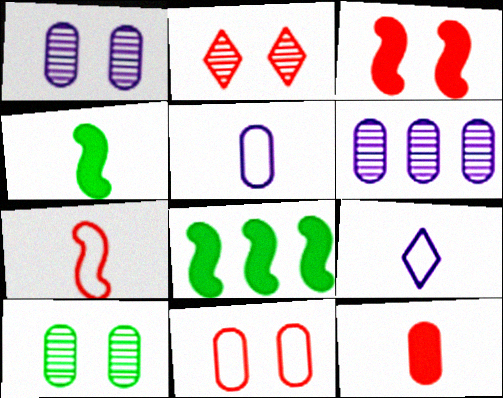[[2, 3, 11], 
[2, 5, 8]]